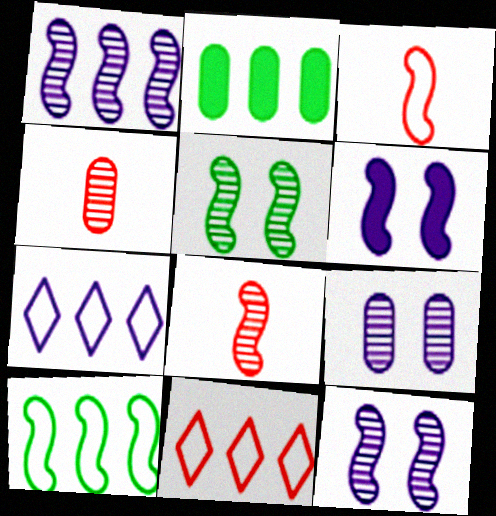[[1, 2, 11], 
[1, 5, 8], 
[6, 8, 10]]